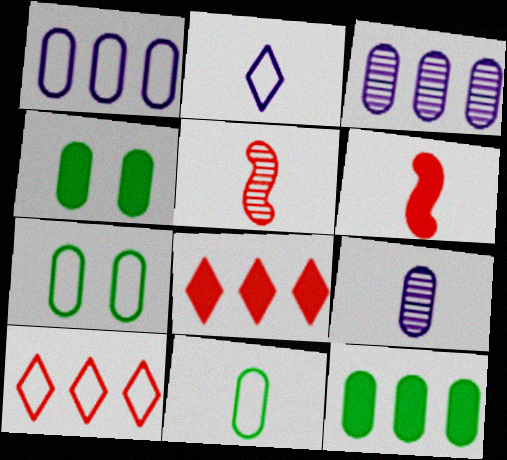[]